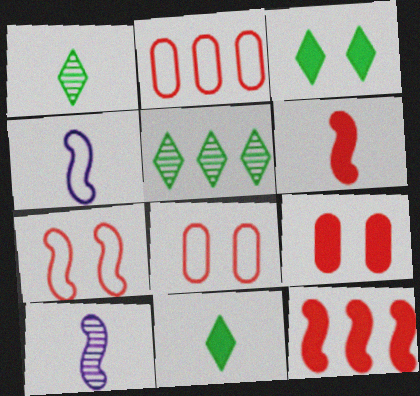[[2, 3, 10], 
[4, 5, 9]]